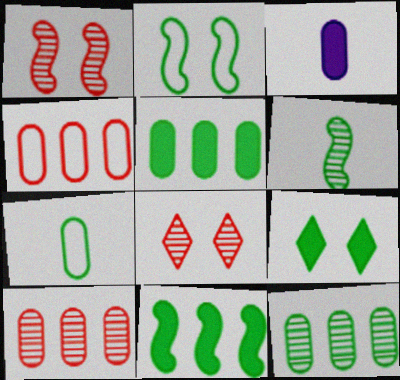[[2, 6, 11]]